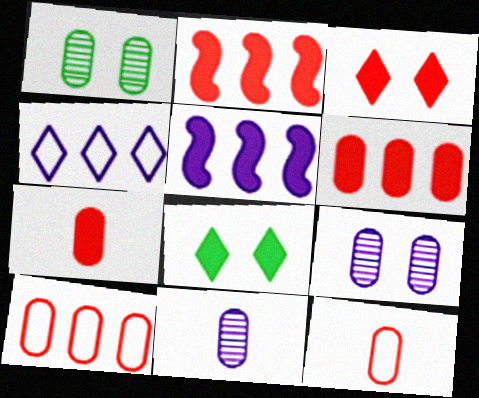[[2, 3, 7], 
[5, 7, 8]]